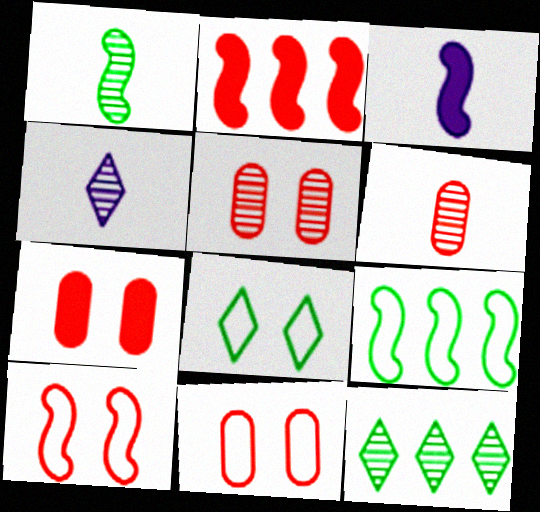[[1, 4, 6], 
[3, 11, 12], 
[4, 7, 9], 
[5, 7, 11]]